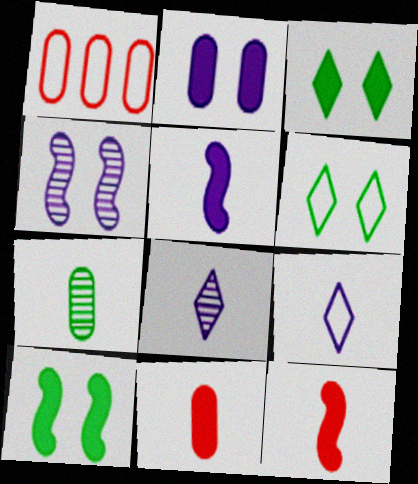[[1, 2, 7], 
[1, 8, 10], 
[7, 9, 12]]